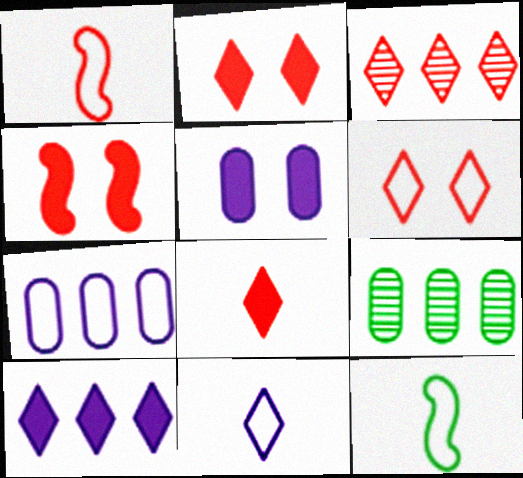[[3, 5, 12], 
[3, 6, 8], 
[4, 9, 11], 
[6, 7, 12]]